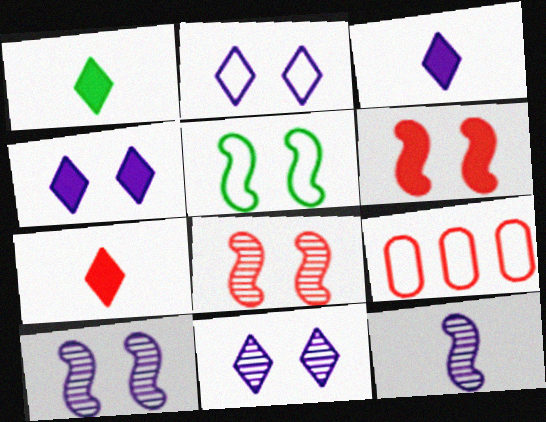[[1, 3, 7], 
[1, 9, 10], 
[2, 4, 11], 
[5, 6, 10], 
[7, 8, 9]]